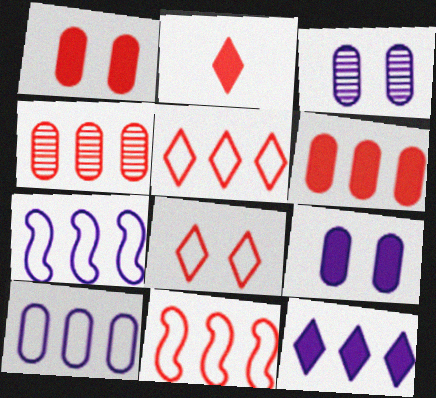[]